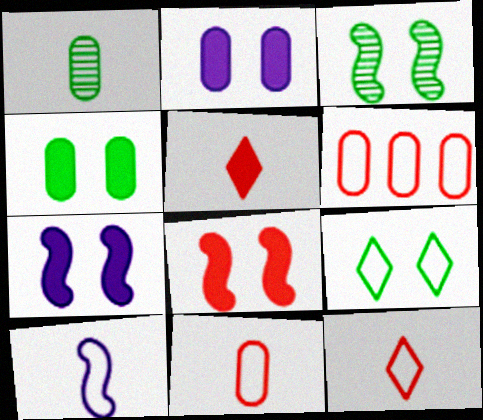[[1, 2, 6], 
[1, 5, 10], 
[3, 4, 9], 
[6, 9, 10]]